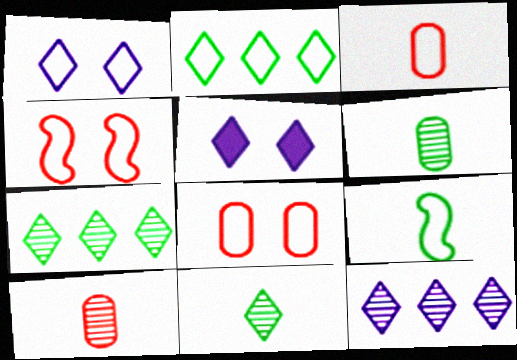[]